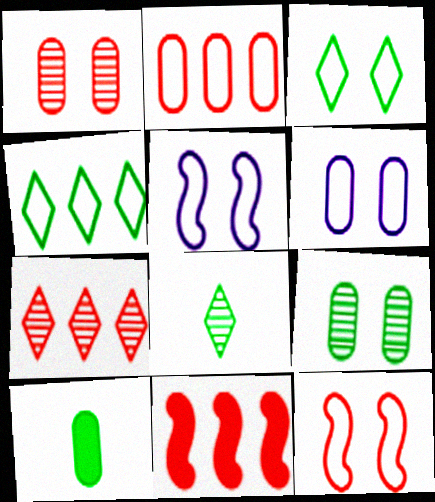[[2, 7, 11], 
[3, 6, 12], 
[5, 7, 10], 
[6, 8, 11]]